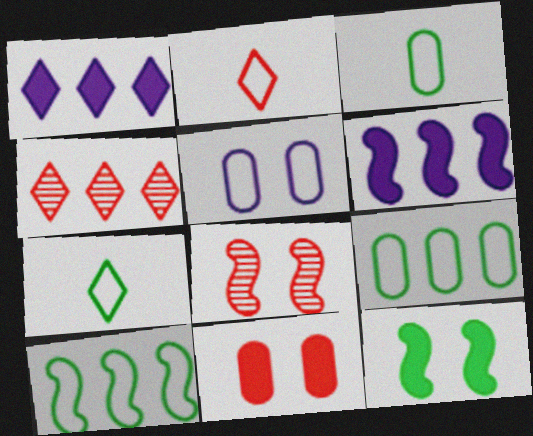[[1, 3, 8], 
[2, 5, 10], 
[4, 6, 9]]